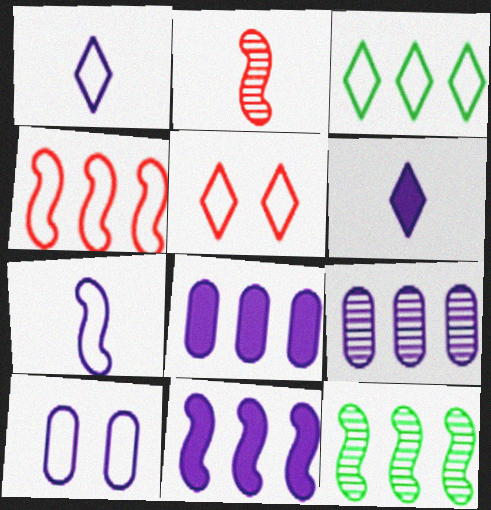[[1, 3, 5], 
[4, 11, 12]]